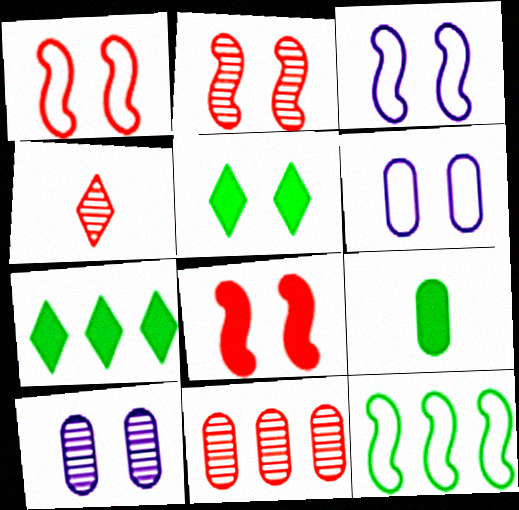[[1, 2, 8], 
[1, 5, 10], 
[2, 4, 11], 
[2, 5, 6], 
[6, 9, 11]]